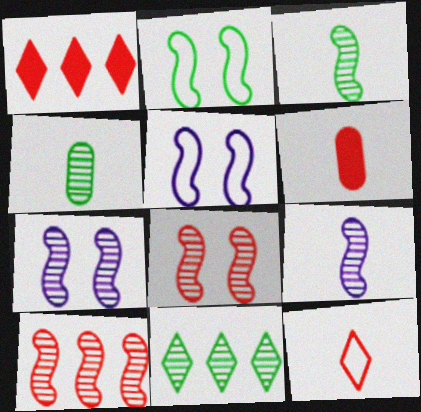[[1, 4, 5], 
[3, 7, 10], 
[5, 6, 11]]